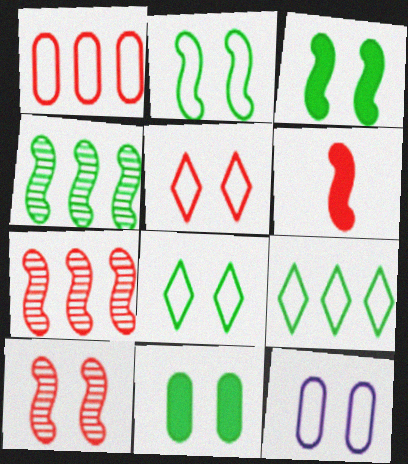[[2, 5, 12]]